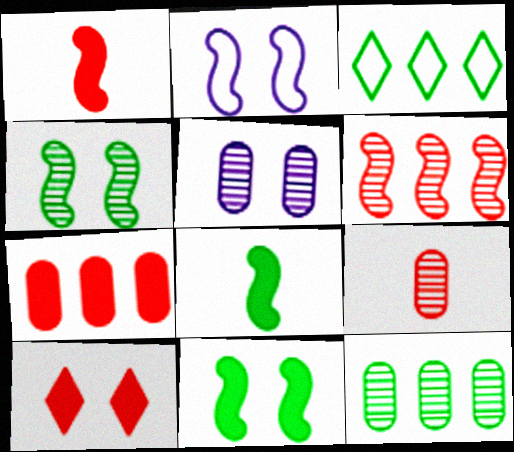[[1, 3, 5], 
[1, 7, 10], 
[2, 6, 8], 
[5, 9, 12]]